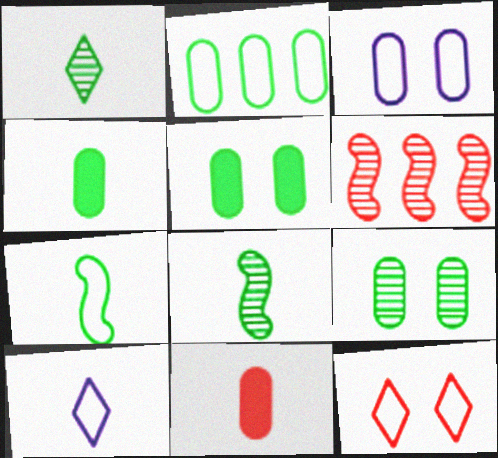[[1, 4, 7], 
[2, 4, 9], 
[5, 6, 10], 
[6, 11, 12], 
[8, 10, 11]]